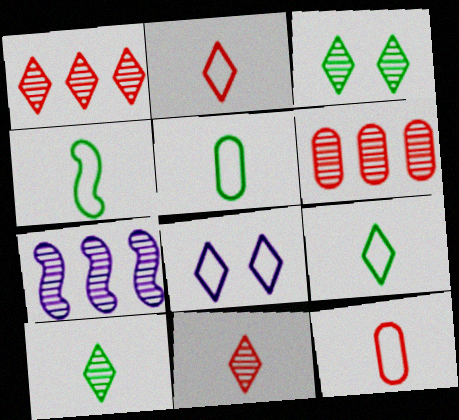[[4, 5, 9]]